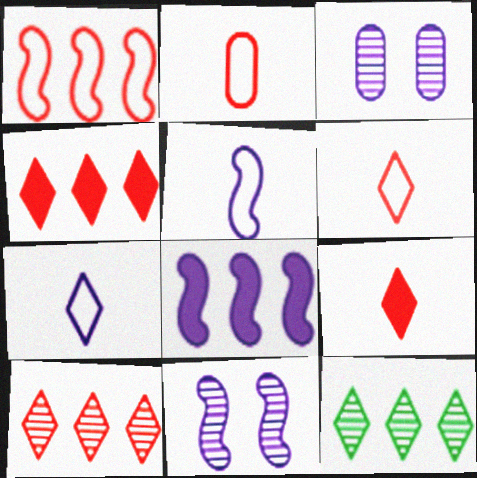[[3, 7, 8], 
[5, 8, 11]]